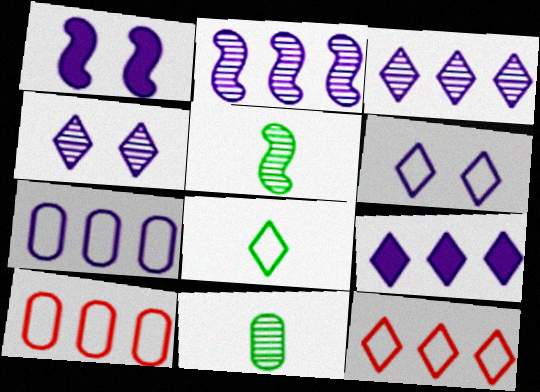[[1, 11, 12], 
[2, 7, 9], 
[6, 8, 12]]